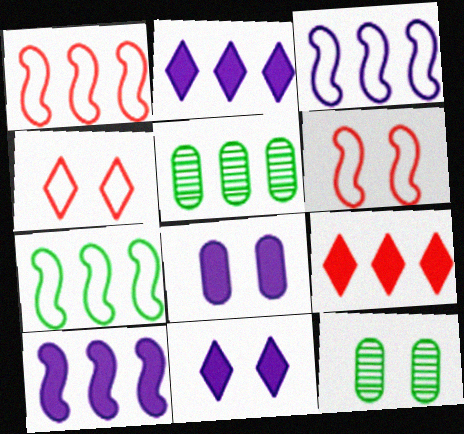[[1, 2, 5], 
[1, 3, 7], 
[3, 5, 9], 
[6, 11, 12]]